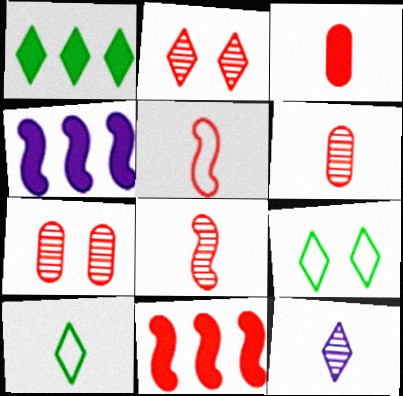[[4, 6, 9], 
[4, 7, 10]]